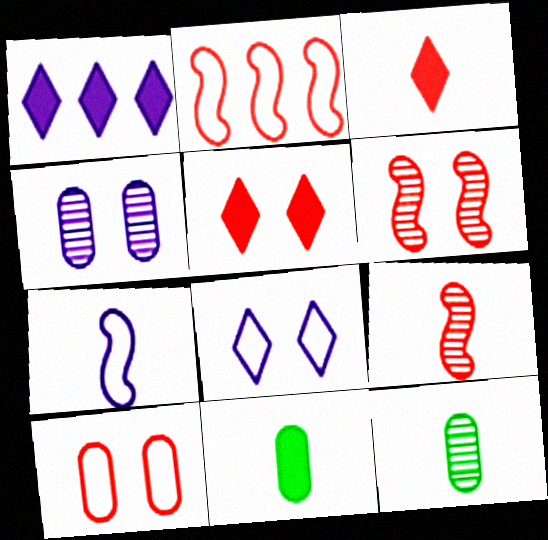[[1, 4, 7], 
[3, 7, 12], 
[5, 6, 10]]